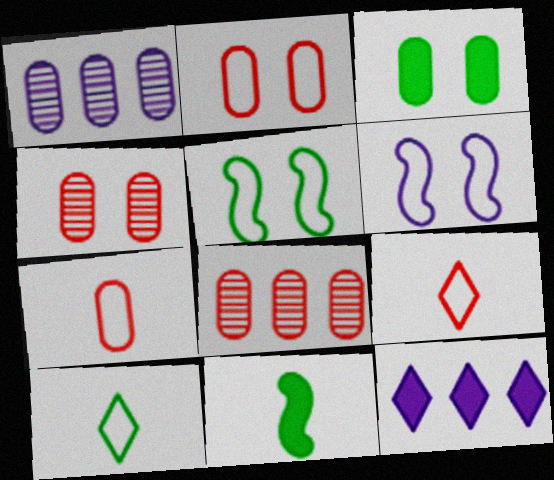[[1, 3, 7]]